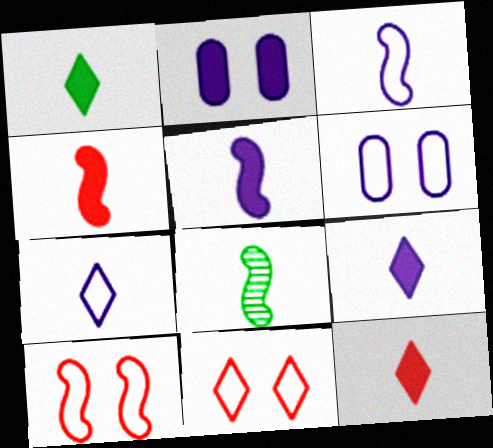[[1, 9, 12], 
[3, 4, 8]]